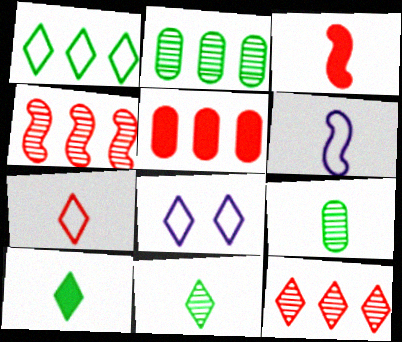[[1, 7, 8], 
[2, 3, 8], 
[8, 10, 12]]